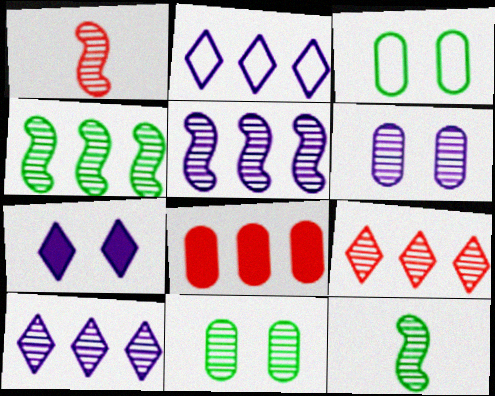[[1, 10, 11], 
[2, 4, 8], 
[6, 9, 12]]